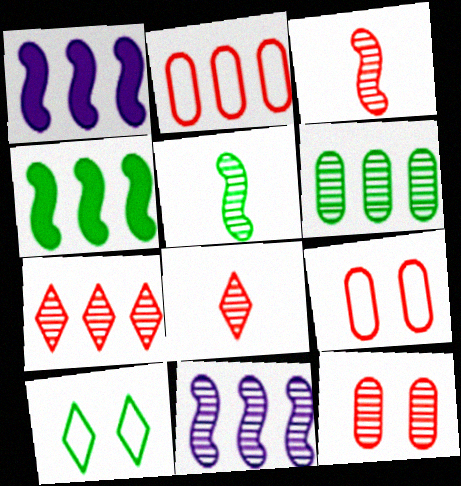[[3, 7, 12], 
[6, 7, 11]]